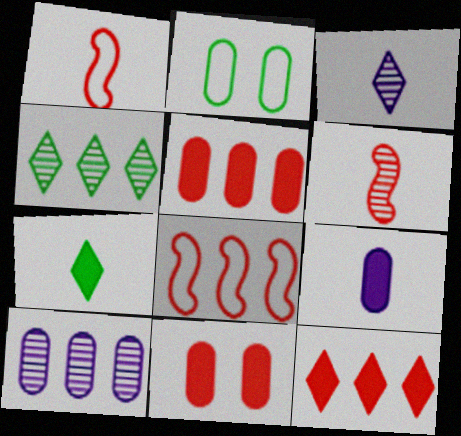[]